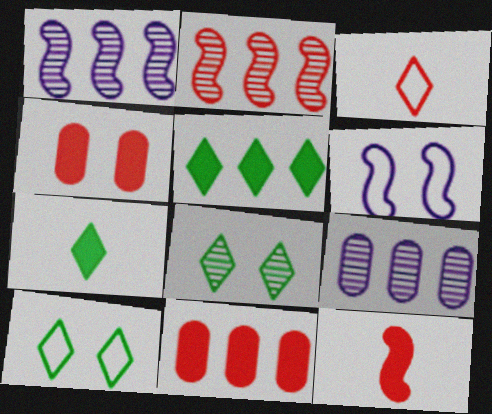[[2, 3, 4], 
[4, 6, 8], 
[9, 10, 12]]